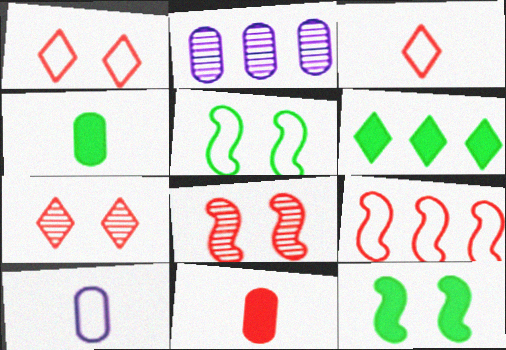[[2, 3, 12], 
[2, 6, 9], 
[4, 6, 12], 
[6, 8, 10], 
[7, 9, 11]]